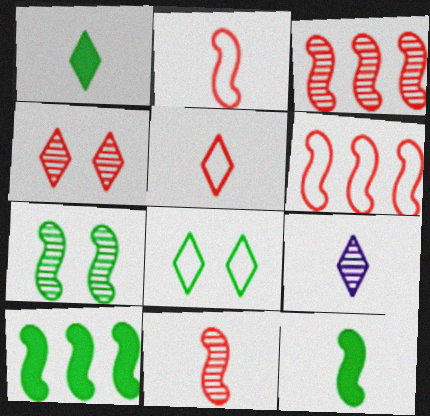[[1, 5, 9]]